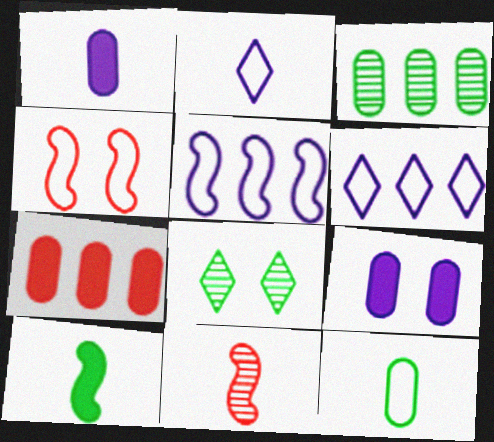[[4, 6, 12], 
[4, 8, 9]]